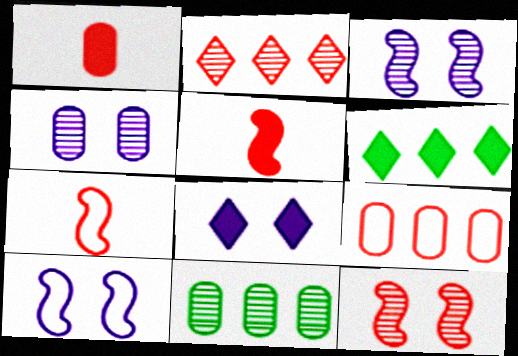[[4, 6, 7], 
[4, 8, 10], 
[7, 8, 11]]